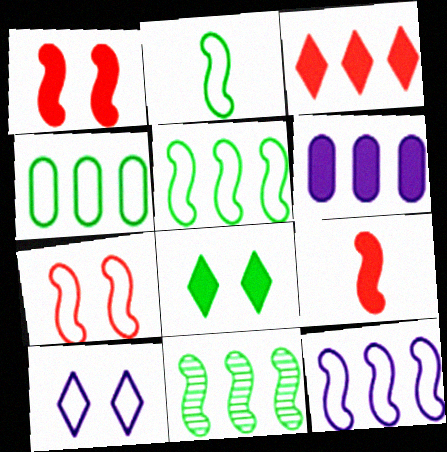[[2, 7, 12], 
[6, 8, 9]]